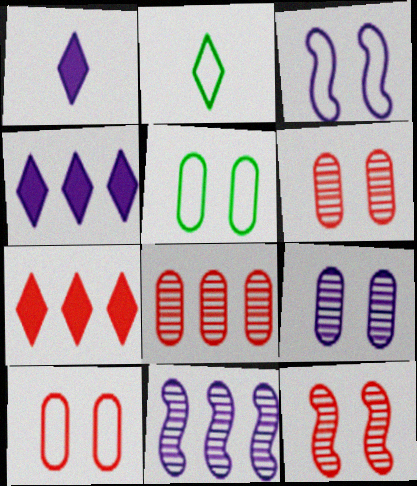[]